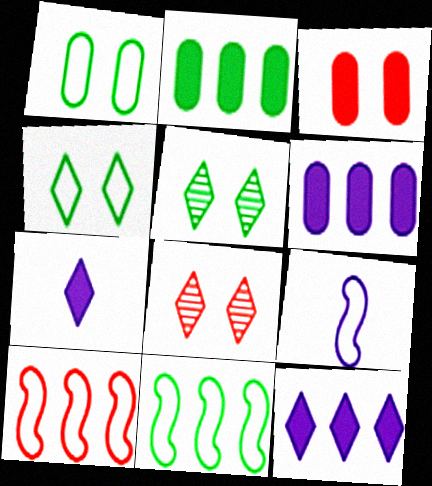[[2, 8, 9]]